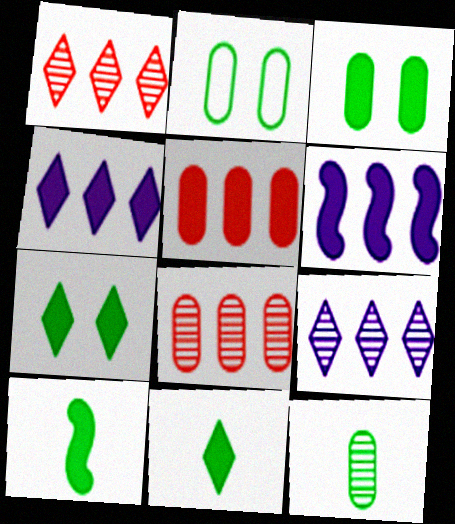[]